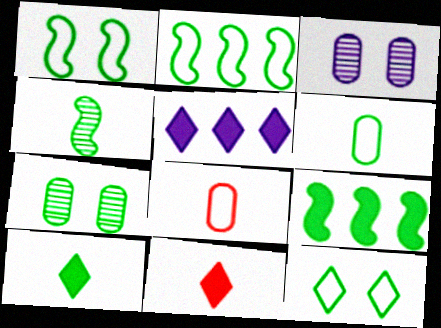[[1, 4, 9], 
[2, 3, 11], 
[2, 6, 12], 
[2, 7, 10], 
[4, 6, 10]]